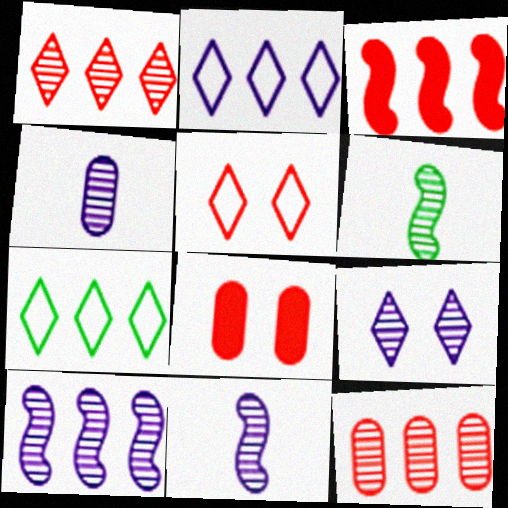[[2, 6, 8], 
[4, 9, 10], 
[6, 9, 12], 
[7, 8, 11]]